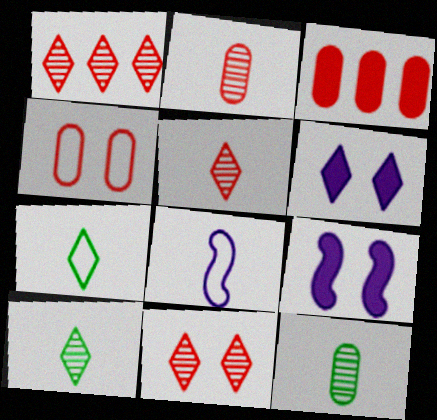[[1, 5, 11], 
[1, 6, 7], 
[2, 3, 4]]